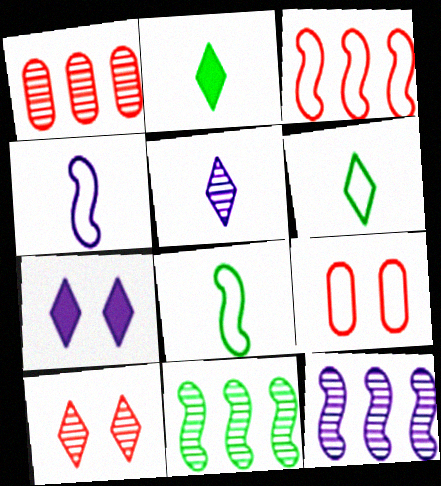[[1, 7, 8], 
[2, 9, 12]]